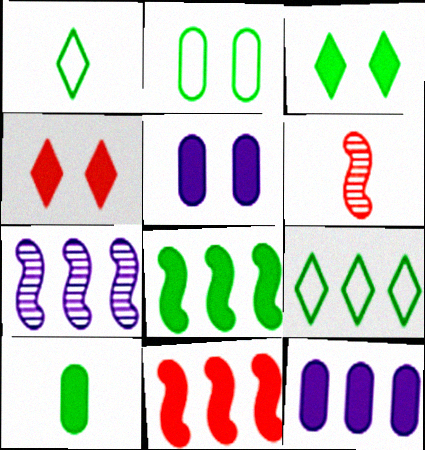[[3, 8, 10], 
[5, 6, 9]]